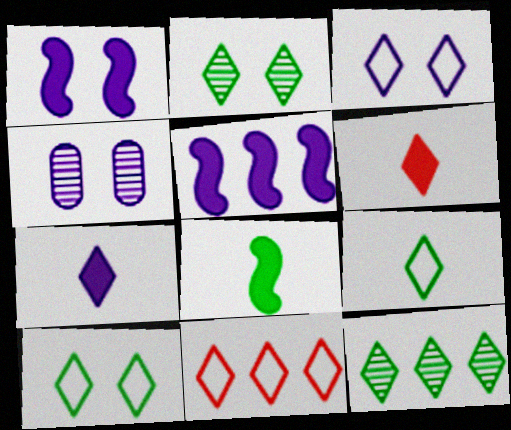[[1, 3, 4], 
[2, 7, 11], 
[3, 6, 12], 
[3, 9, 11], 
[4, 8, 11]]